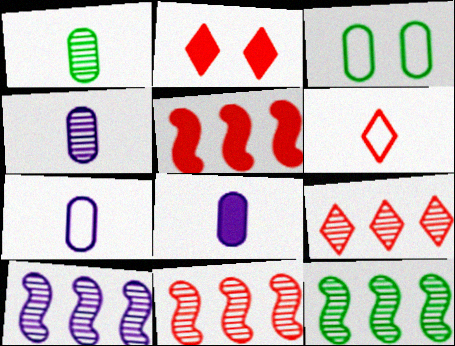[[2, 6, 9], 
[2, 7, 12], 
[4, 7, 8], 
[10, 11, 12]]